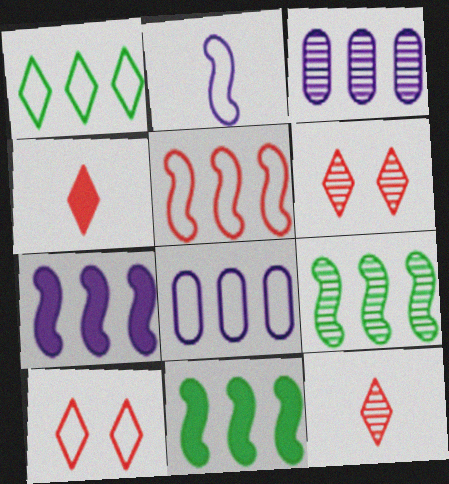[[1, 5, 8], 
[5, 7, 9]]